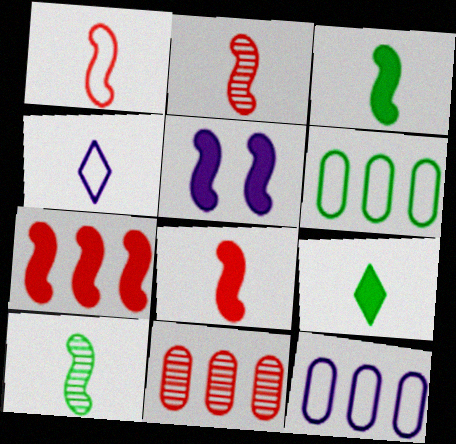[[1, 2, 8], 
[3, 5, 7]]